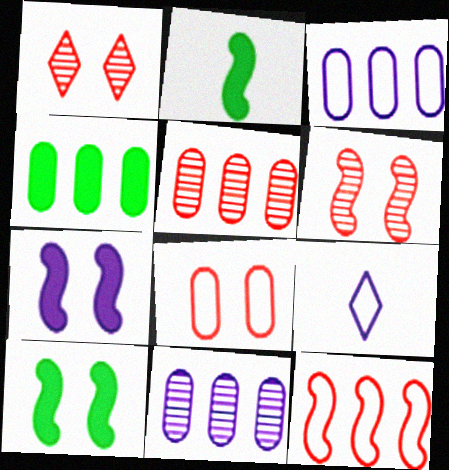[[1, 2, 3], 
[3, 4, 5], 
[4, 6, 9], 
[5, 9, 10], 
[7, 9, 11]]